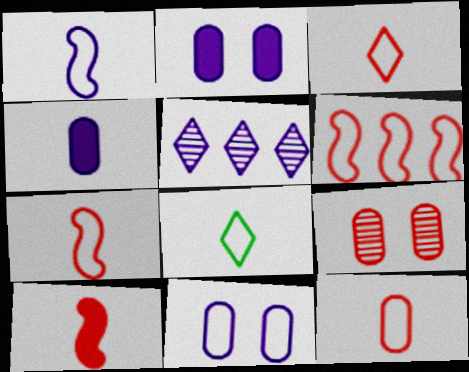[[1, 2, 5], 
[1, 8, 12], 
[3, 7, 12], 
[6, 8, 11]]